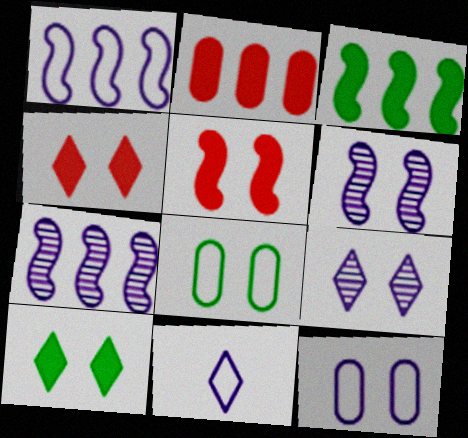[[1, 11, 12], 
[4, 6, 8], 
[5, 8, 9]]